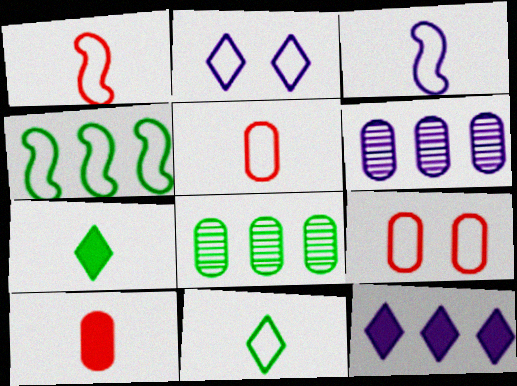[[2, 4, 5], 
[3, 5, 11]]